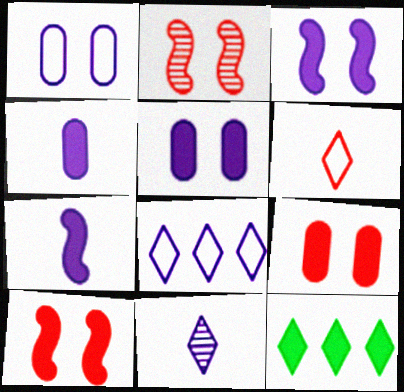[[4, 10, 12], 
[7, 9, 12]]